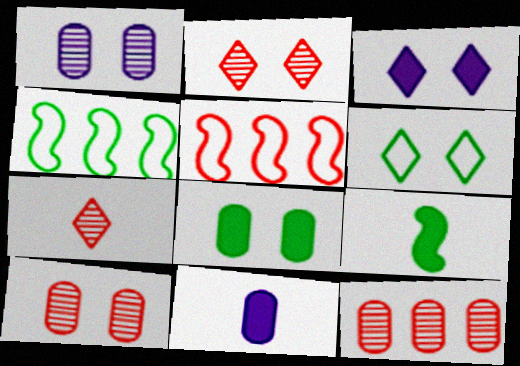[[2, 3, 6], 
[2, 4, 11]]